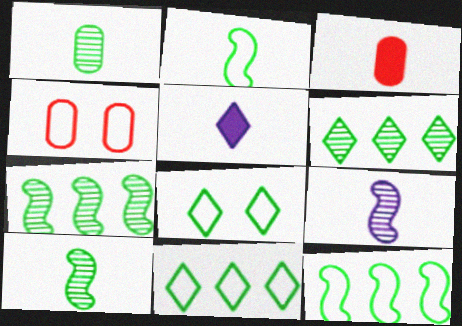[[4, 5, 7]]